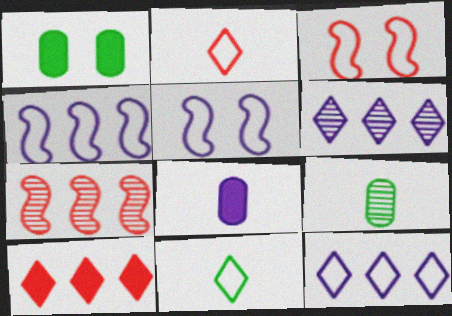[[5, 6, 8], 
[5, 9, 10]]